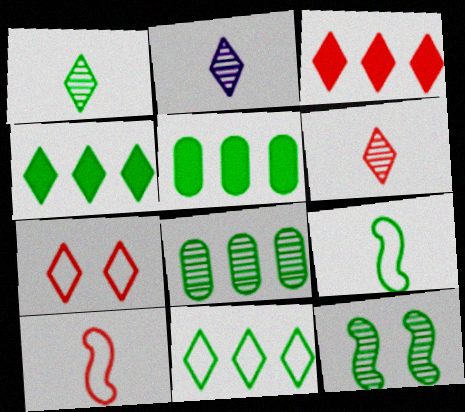[[1, 2, 6], 
[1, 8, 12], 
[2, 4, 7], 
[3, 6, 7]]